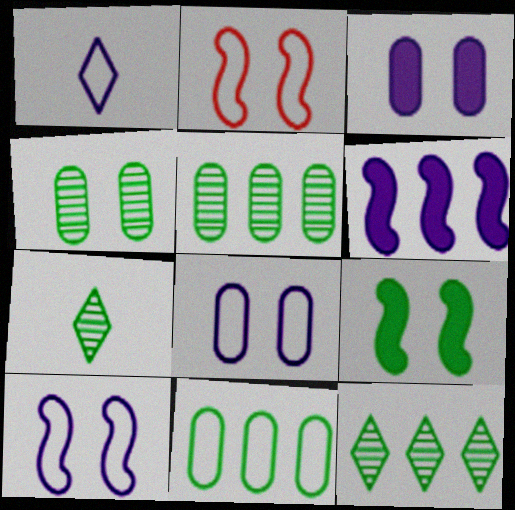[[1, 2, 11], 
[7, 9, 11]]